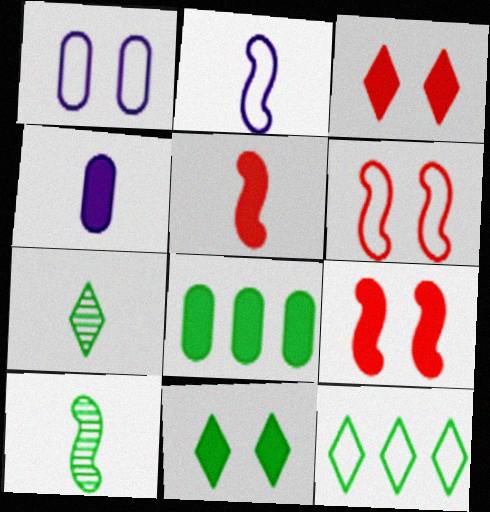[[2, 5, 10], 
[7, 11, 12]]